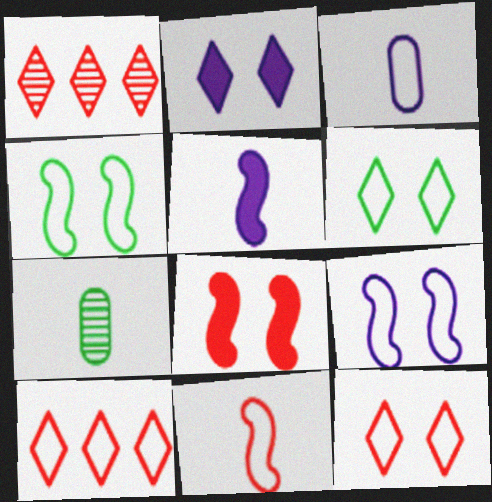[[3, 4, 10]]